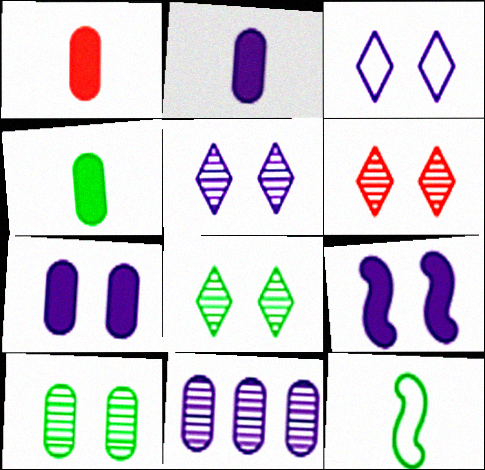[[1, 2, 4], 
[5, 6, 8]]